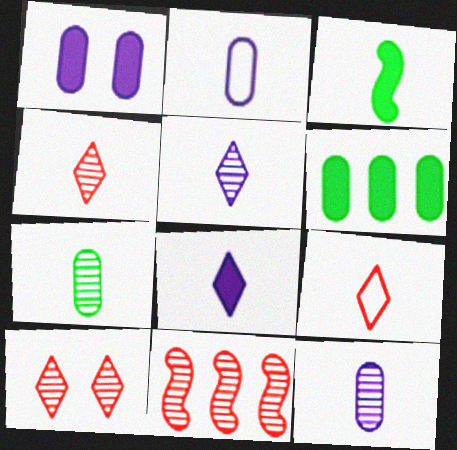[[2, 3, 4], 
[3, 9, 12]]